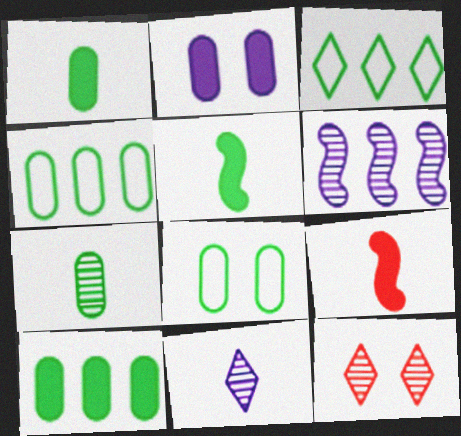[[6, 7, 12], 
[7, 8, 10]]